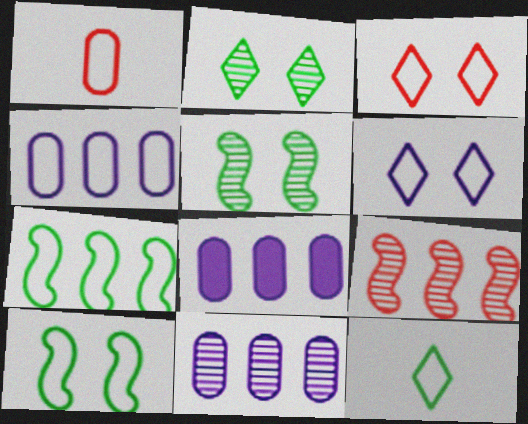[[1, 6, 7], 
[4, 8, 11]]